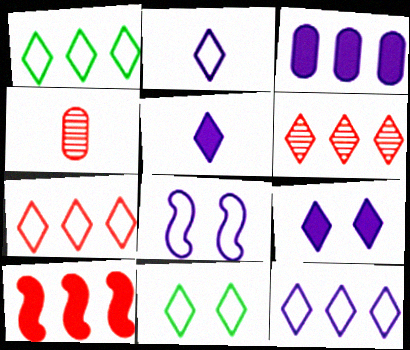[[1, 7, 12], 
[2, 7, 11], 
[5, 6, 11]]